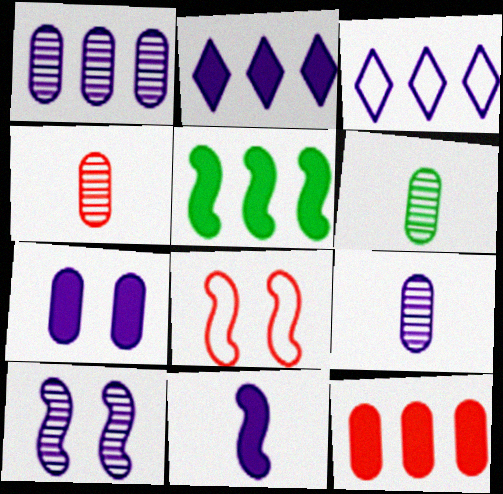[[2, 5, 12], 
[2, 6, 8], 
[2, 7, 11], 
[4, 6, 9]]